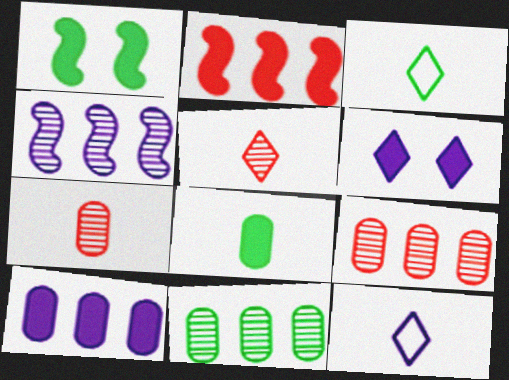[[1, 3, 11], 
[1, 9, 12], 
[2, 6, 8]]